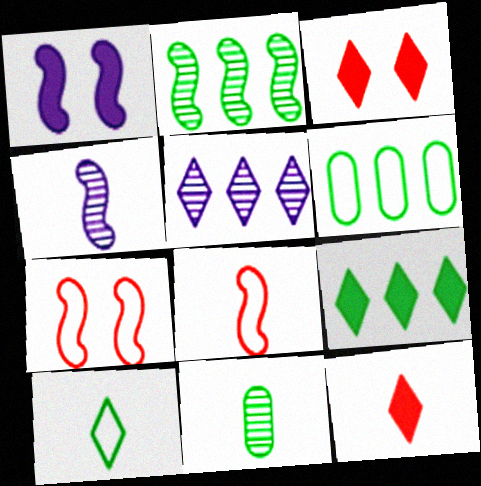[[1, 2, 8], 
[2, 6, 9], 
[3, 4, 6], 
[3, 5, 10]]